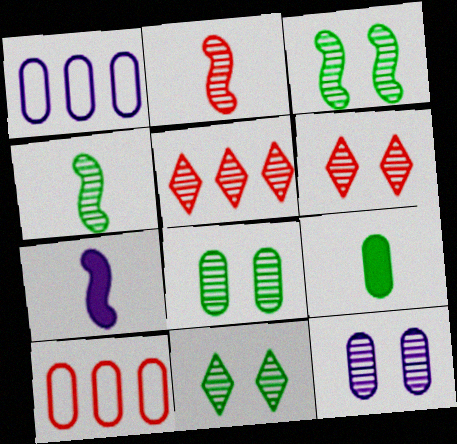[[3, 6, 12], 
[3, 8, 11], 
[4, 5, 12], 
[7, 10, 11], 
[9, 10, 12]]